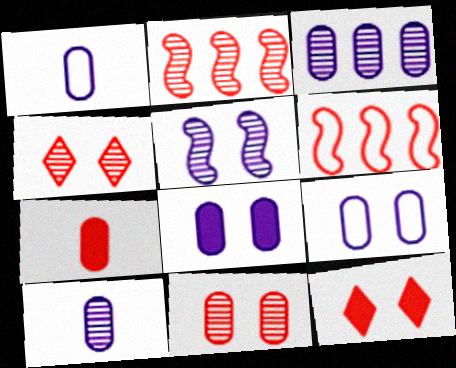[[1, 3, 8], 
[4, 6, 7]]